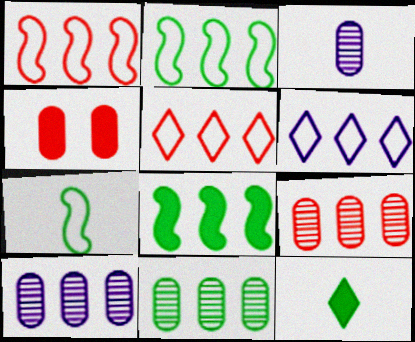[[5, 8, 10], 
[6, 8, 9], 
[9, 10, 11]]